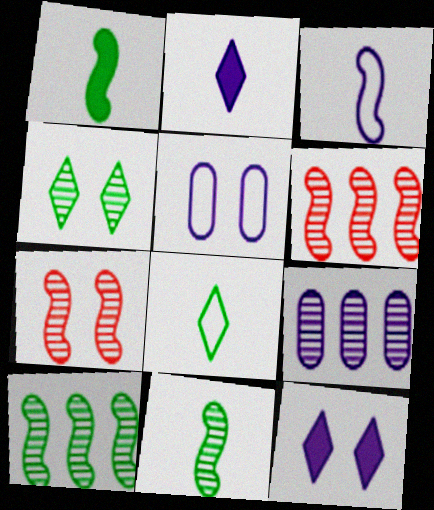[[3, 9, 12]]